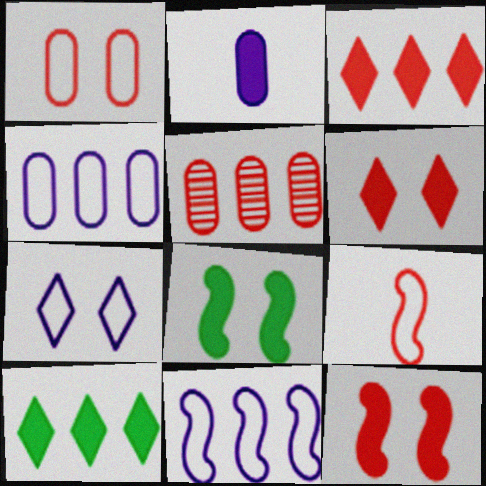[[2, 3, 8], 
[2, 10, 12], 
[5, 6, 9], 
[5, 10, 11]]